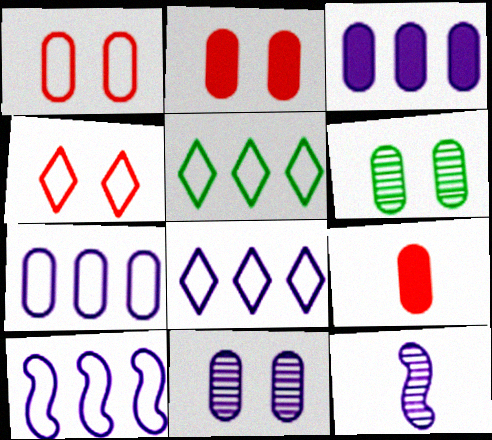[[2, 5, 12], 
[6, 7, 9], 
[7, 8, 10]]